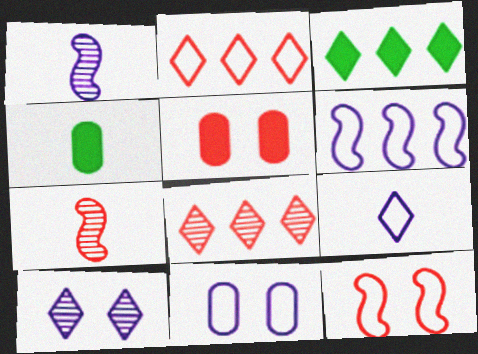[[2, 5, 7], 
[3, 7, 11], 
[4, 7, 9], 
[6, 9, 11]]